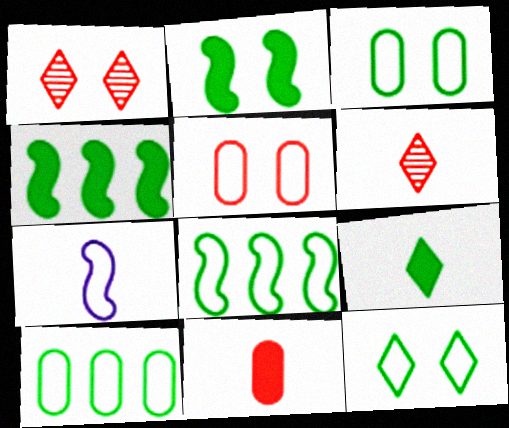[]